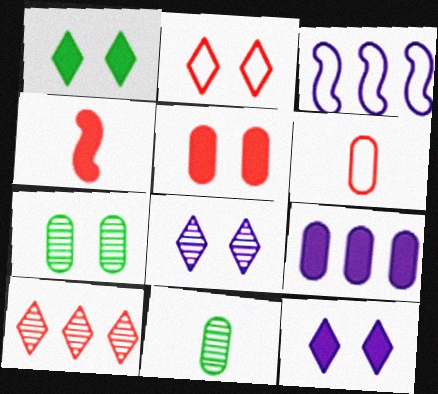[[1, 2, 8], 
[1, 4, 9], 
[6, 7, 9]]